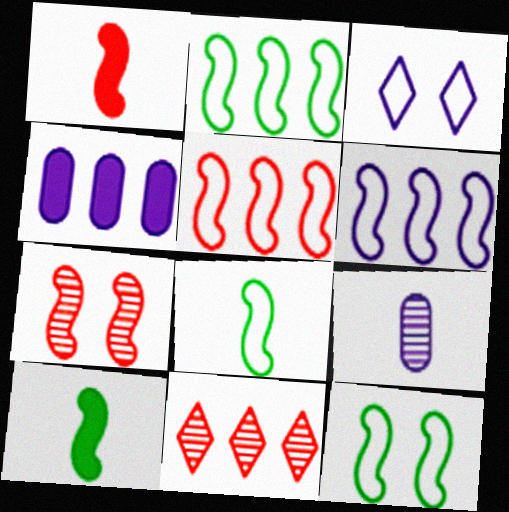[[1, 5, 7], 
[2, 4, 11], 
[2, 5, 6], 
[2, 8, 12], 
[6, 7, 10]]